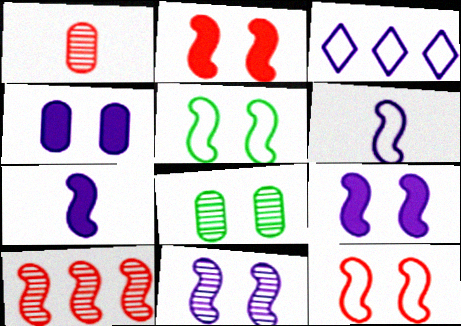[[2, 5, 11], 
[5, 7, 10]]